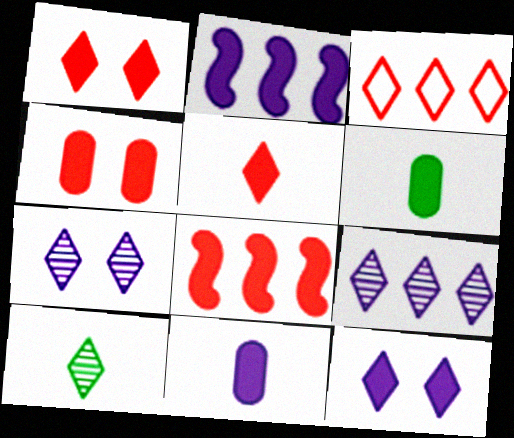[[1, 2, 6], 
[2, 11, 12], 
[3, 10, 12], 
[4, 5, 8], 
[6, 8, 12]]